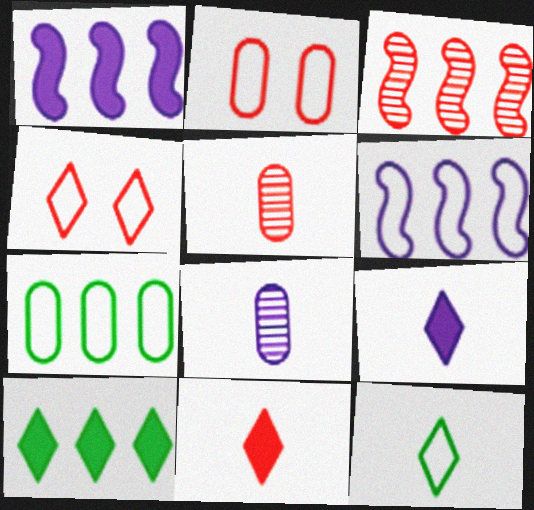[[2, 3, 11], 
[2, 6, 12]]